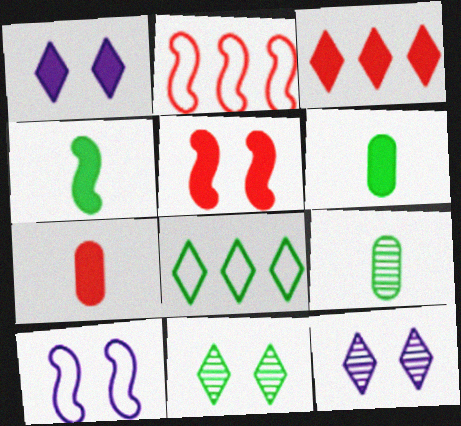[[1, 2, 9], 
[2, 6, 12], 
[3, 5, 7], 
[3, 9, 10]]